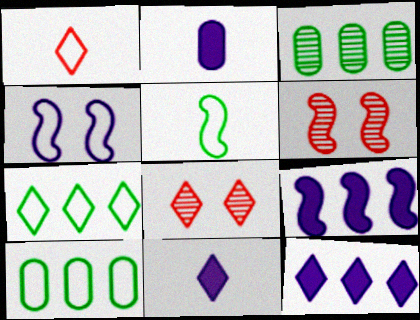[[1, 4, 10], 
[2, 6, 7], 
[5, 6, 9], 
[6, 10, 11], 
[7, 8, 11]]